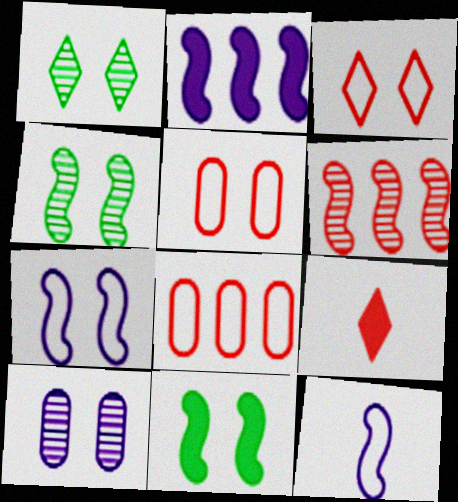[[3, 10, 11], 
[5, 6, 9], 
[6, 11, 12]]